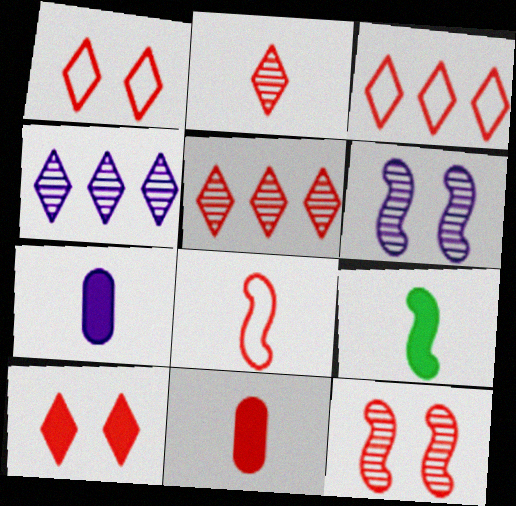[[2, 3, 10], 
[2, 8, 11], 
[3, 11, 12]]